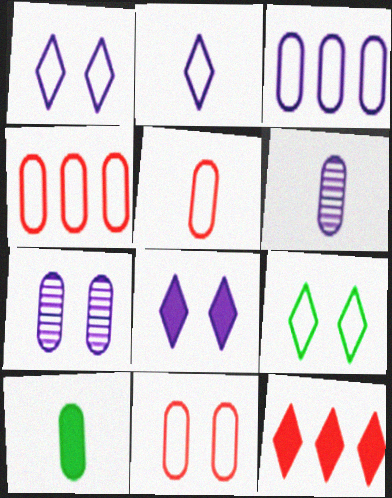[[4, 5, 11], 
[4, 7, 10], 
[5, 6, 10]]